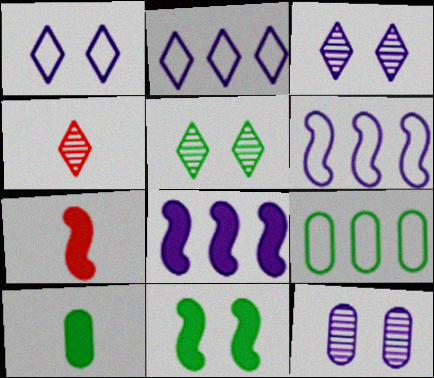[[3, 7, 9], 
[7, 8, 11]]